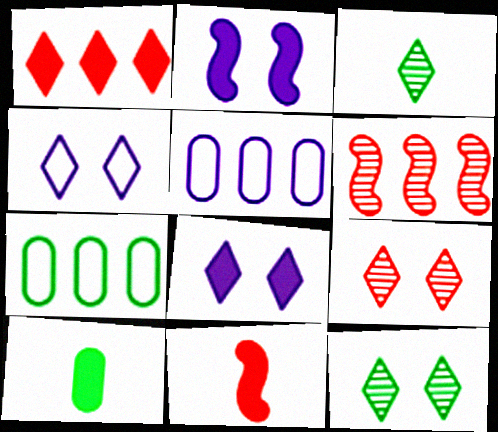[[1, 2, 10], 
[1, 3, 4], 
[4, 6, 10], 
[5, 11, 12]]